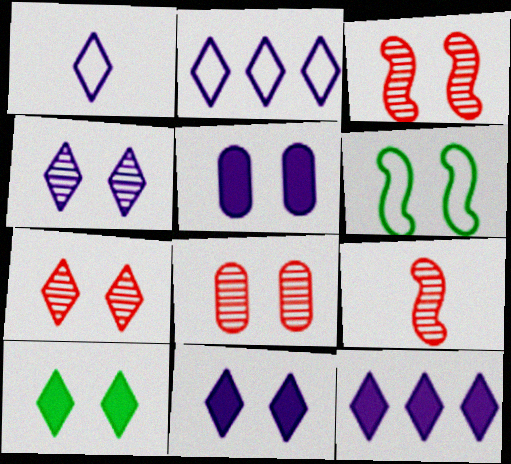[[1, 4, 12], 
[3, 7, 8], 
[5, 6, 7], 
[6, 8, 11]]